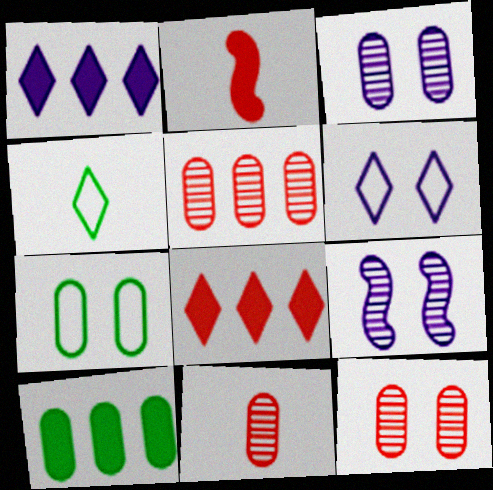[[5, 11, 12]]